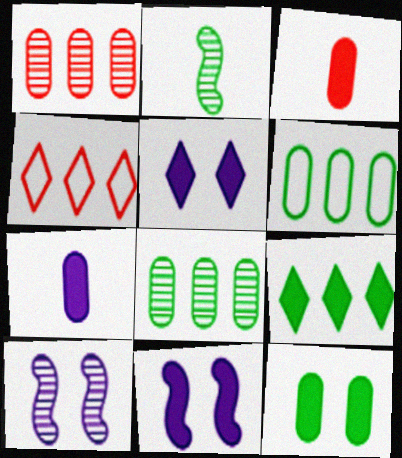[[3, 9, 11]]